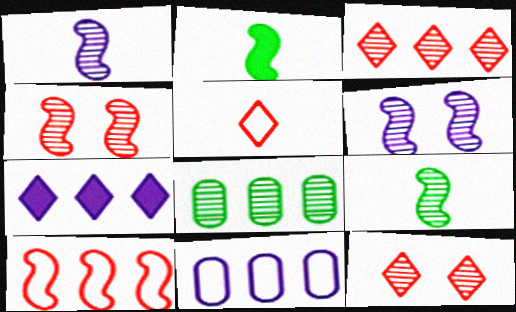[[1, 8, 12], 
[2, 6, 10], 
[2, 11, 12], 
[7, 8, 10]]